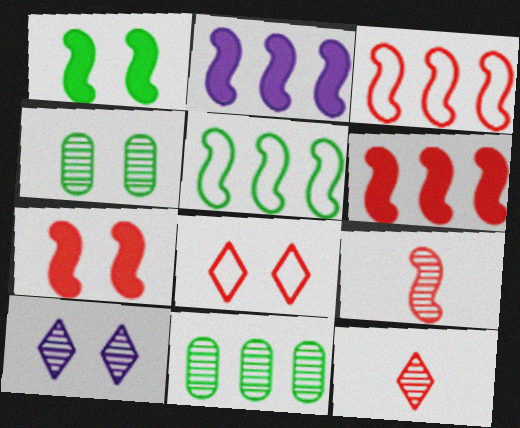[[3, 7, 9], 
[9, 10, 11]]